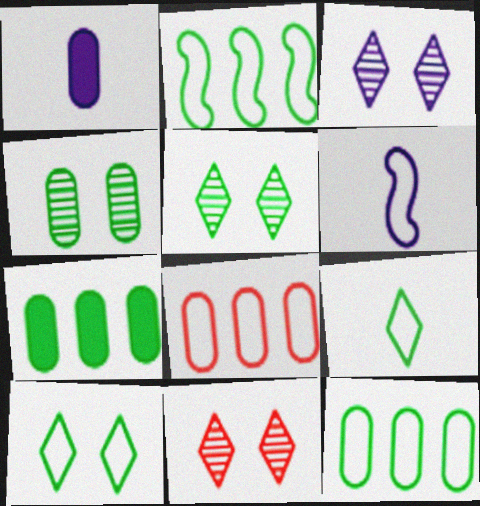[[1, 2, 11], 
[1, 4, 8], 
[3, 5, 11], 
[6, 7, 11], 
[6, 8, 10]]